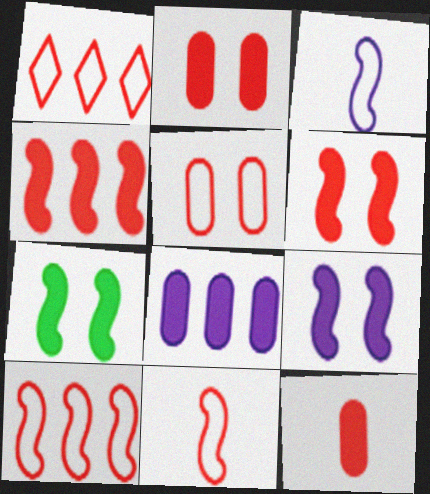[[1, 5, 11], 
[6, 7, 9]]